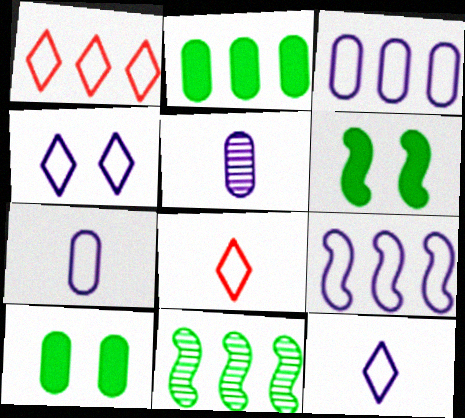[[1, 5, 6], 
[4, 7, 9]]